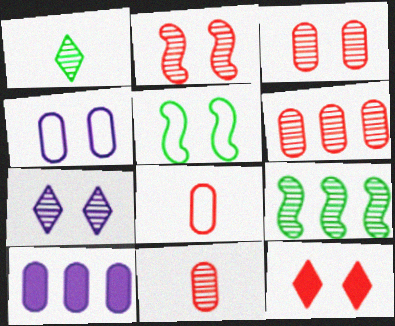[[3, 6, 11], 
[7, 9, 11]]